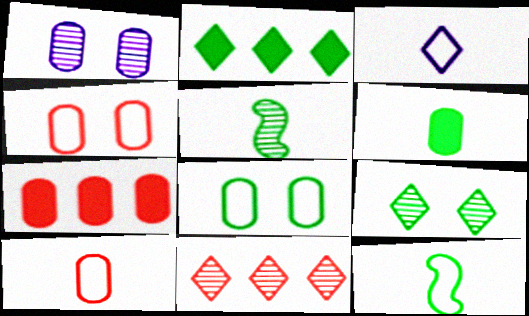[[1, 5, 11], 
[2, 5, 8], 
[3, 10, 12]]